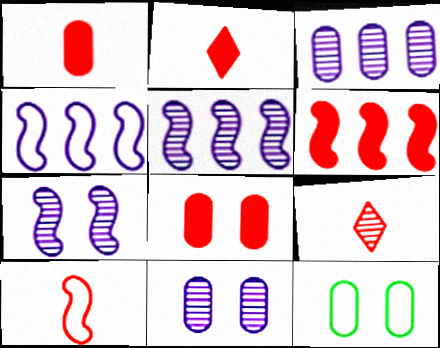[[1, 3, 12], 
[1, 9, 10], 
[2, 5, 12], 
[2, 6, 8], 
[8, 11, 12]]